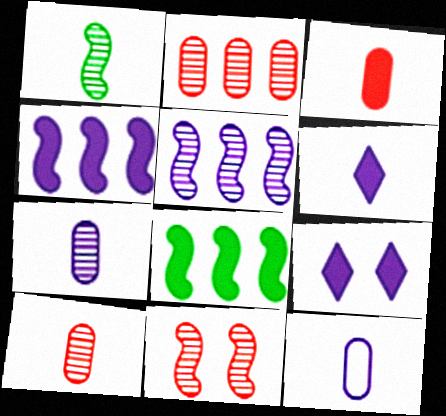[[1, 5, 11], 
[3, 8, 9], 
[5, 9, 12]]